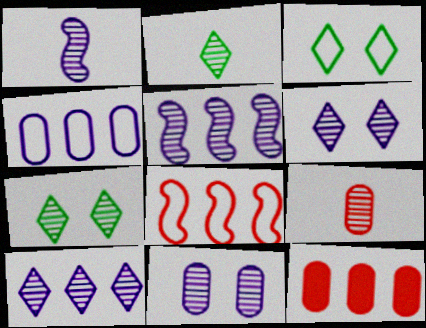[[1, 2, 9], 
[1, 3, 12], 
[1, 10, 11], 
[5, 7, 9]]